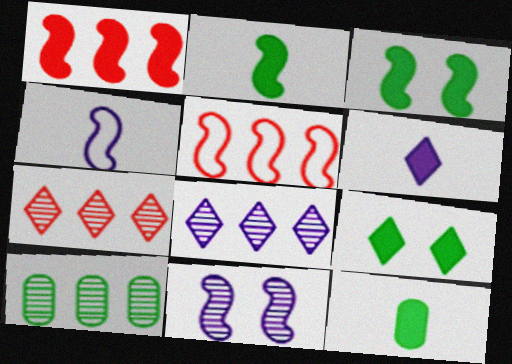[[2, 5, 11]]